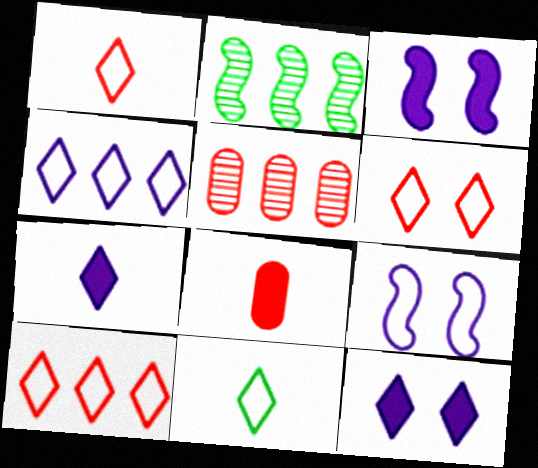[[1, 6, 10], 
[3, 5, 11], 
[4, 6, 11]]